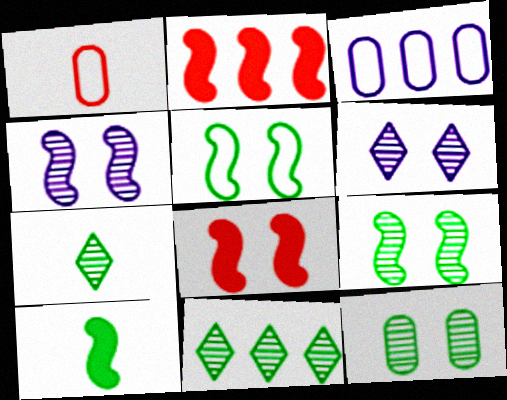[[2, 3, 11], 
[3, 7, 8], 
[4, 5, 8]]